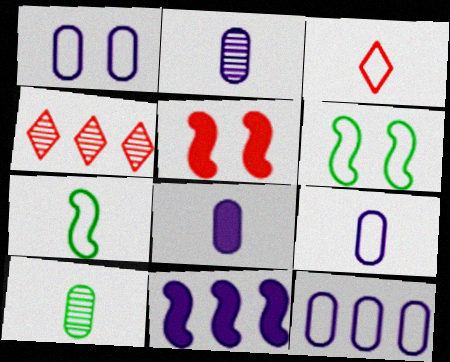[[1, 9, 12], 
[2, 8, 9], 
[3, 6, 12], 
[3, 7, 9], 
[4, 6, 8]]